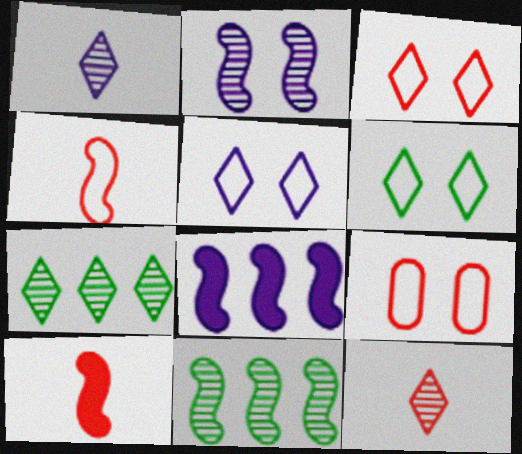[[3, 5, 6]]